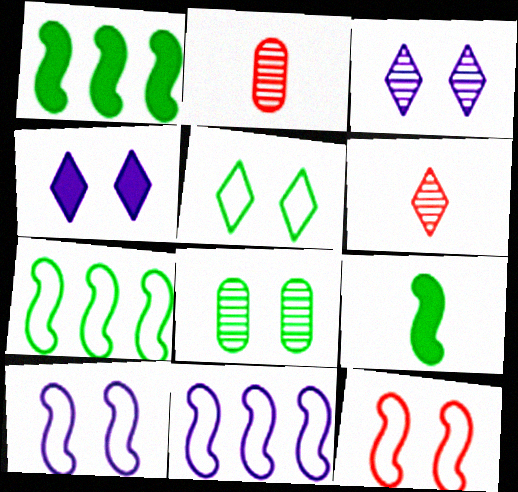[[2, 4, 7], 
[4, 8, 12]]